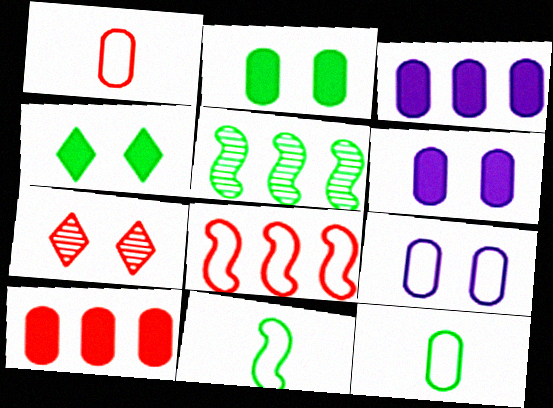[[3, 7, 11], 
[4, 5, 12]]